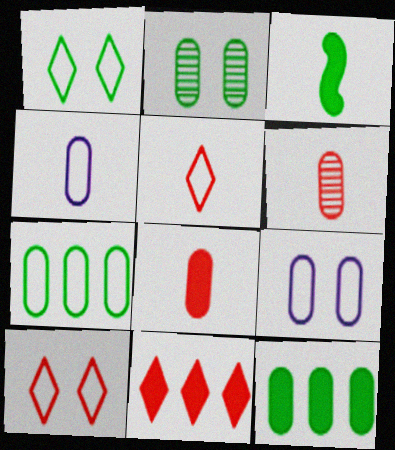[[6, 9, 12]]